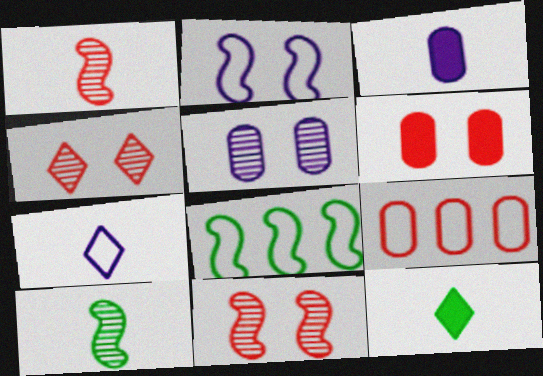[[3, 4, 8]]